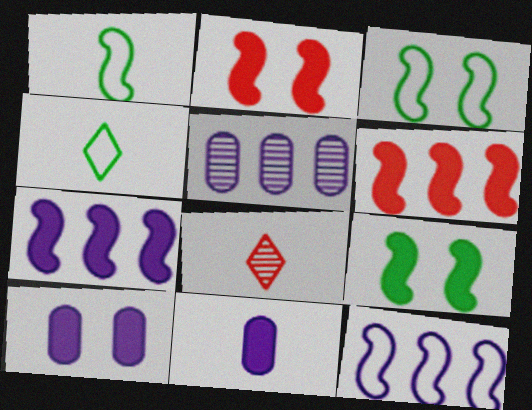[[1, 8, 11], 
[2, 4, 5]]